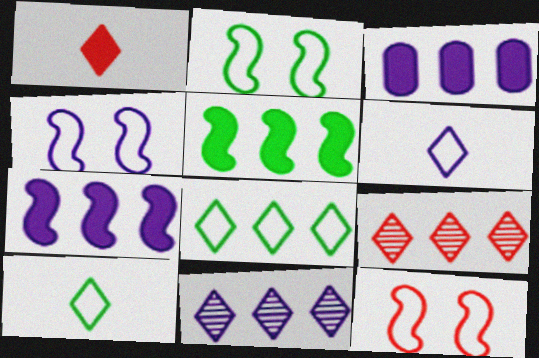[[2, 4, 12]]